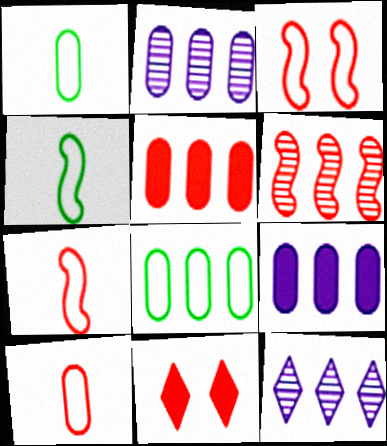[[2, 4, 11], 
[2, 5, 8], 
[6, 10, 11]]